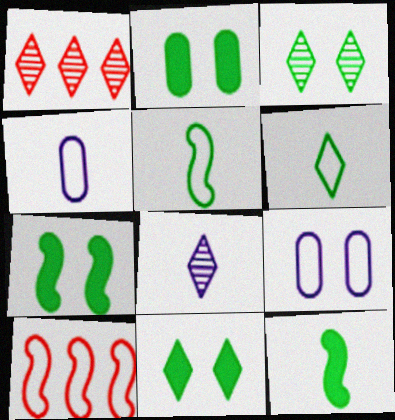[[1, 3, 8], 
[1, 4, 7], 
[1, 9, 12], 
[2, 7, 11], 
[2, 8, 10], 
[6, 9, 10]]